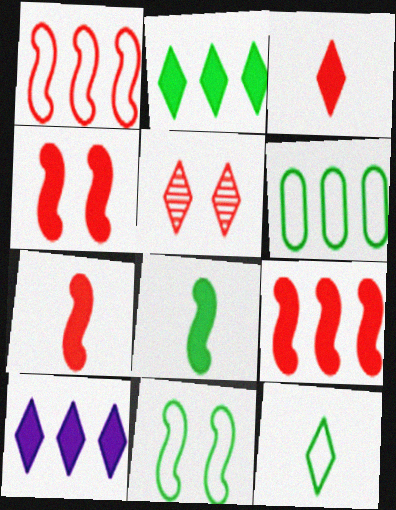[[4, 7, 9], 
[5, 10, 12], 
[6, 11, 12]]